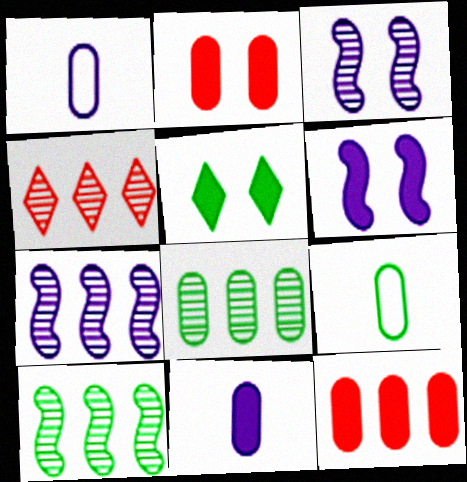[[1, 2, 8], 
[2, 5, 6], 
[4, 6, 9], 
[4, 7, 8], 
[5, 9, 10]]